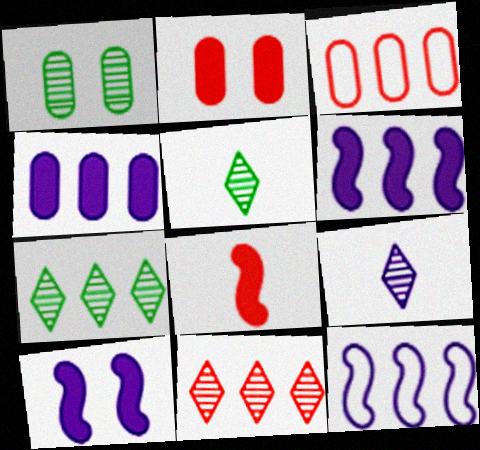[[2, 5, 12], 
[3, 5, 10], 
[3, 6, 7]]